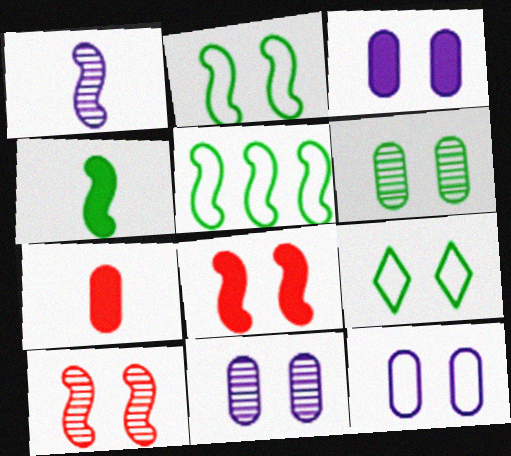[[1, 5, 8], 
[3, 9, 10], 
[3, 11, 12], 
[8, 9, 11]]